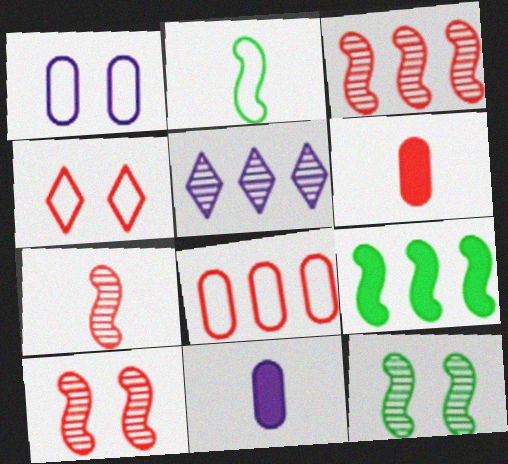[[2, 9, 12], 
[3, 4, 6], 
[3, 7, 10], 
[5, 8, 9]]